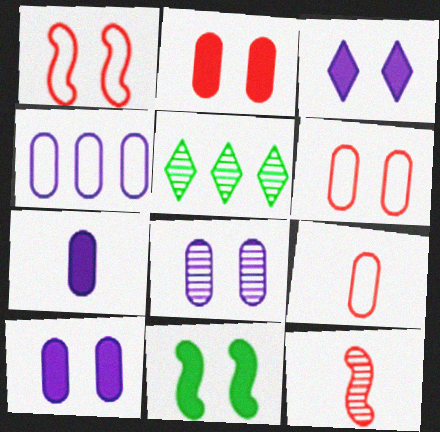[[1, 5, 7], 
[2, 3, 11], 
[4, 7, 8], 
[5, 8, 12]]